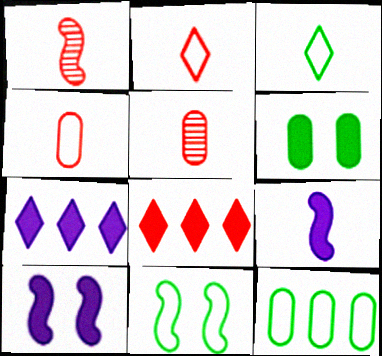[[3, 5, 9], 
[3, 11, 12], 
[5, 7, 11], 
[6, 8, 9]]